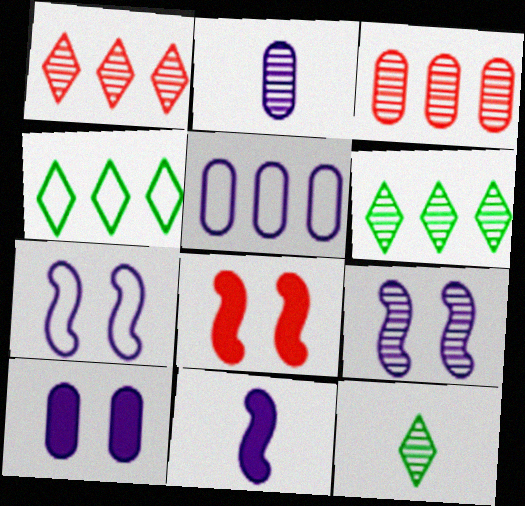[[2, 4, 8], 
[2, 5, 10], 
[3, 9, 12], 
[5, 8, 12]]